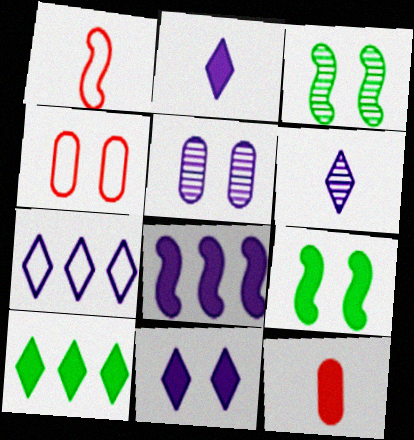[[1, 3, 8], 
[1, 5, 10], 
[3, 4, 11], 
[3, 7, 12], 
[6, 7, 11]]